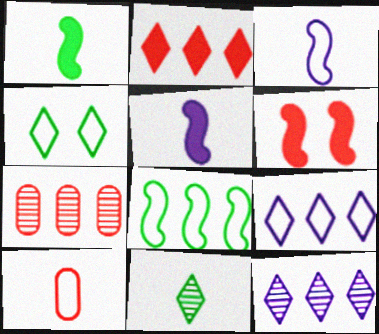[[4, 5, 7], 
[5, 10, 11]]